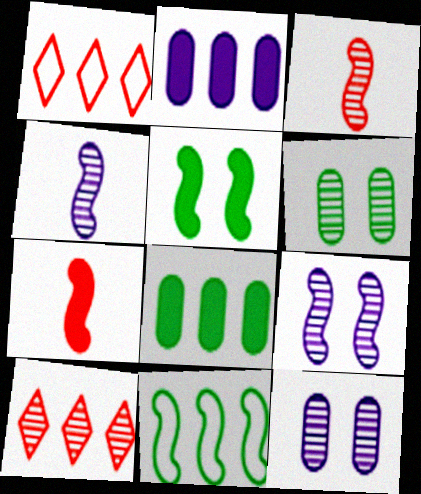[[2, 10, 11], 
[4, 6, 10], 
[7, 9, 11]]